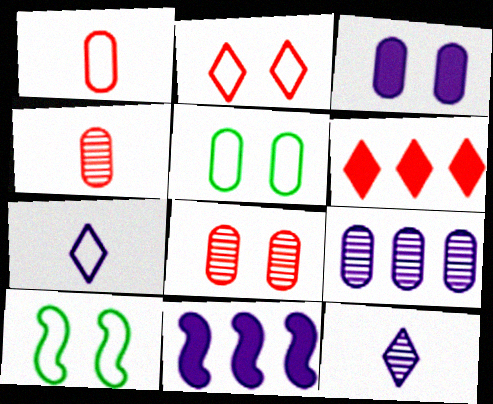[[3, 5, 8]]